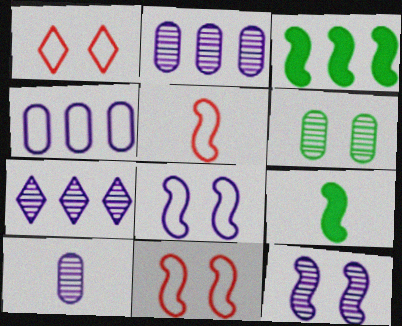[[1, 2, 9], 
[1, 3, 10], 
[3, 5, 12], 
[7, 10, 12]]